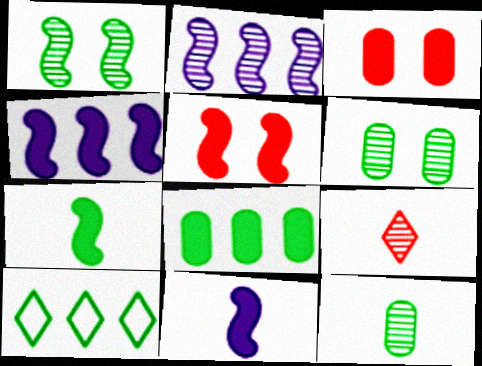[[2, 6, 9], 
[4, 5, 7], 
[6, 7, 10]]